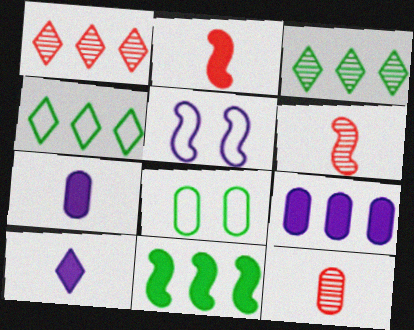[[5, 6, 11], 
[8, 9, 12]]